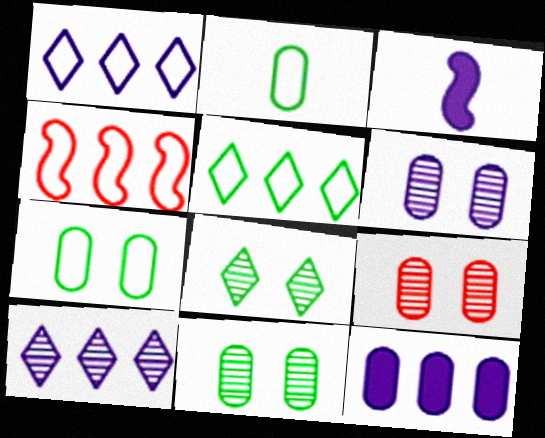[[1, 3, 6], 
[2, 9, 12], 
[3, 5, 9], 
[6, 9, 11]]